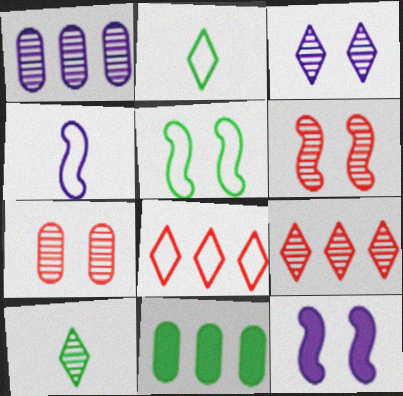[[1, 6, 10], 
[3, 9, 10], 
[5, 6, 12], 
[5, 10, 11]]